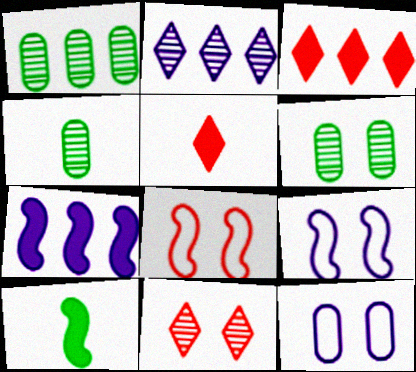[[1, 4, 6], 
[1, 5, 9], 
[3, 4, 9]]